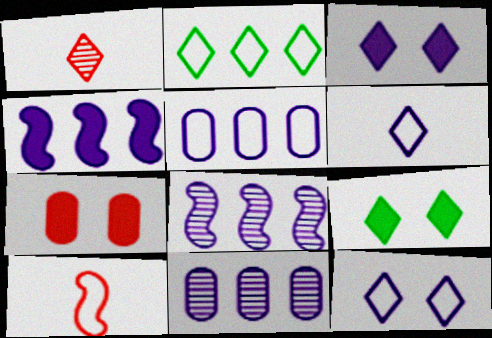[[1, 2, 3], 
[9, 10, 11]]